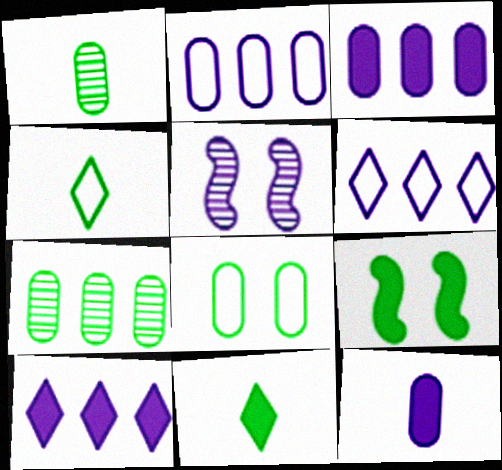[[4, 7, 9], 
[5, 6, 12]]